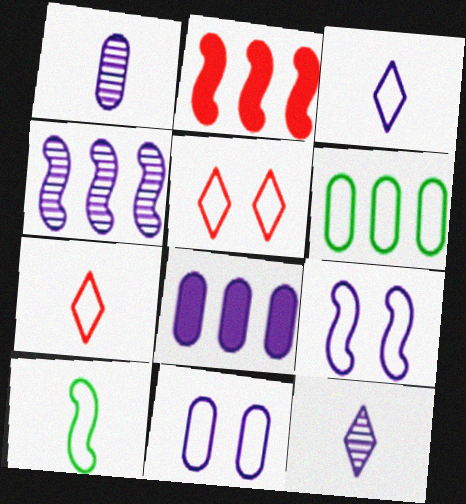[[1, 8, 11], 
[6, 7, 9], 
[8, 9, 12]]